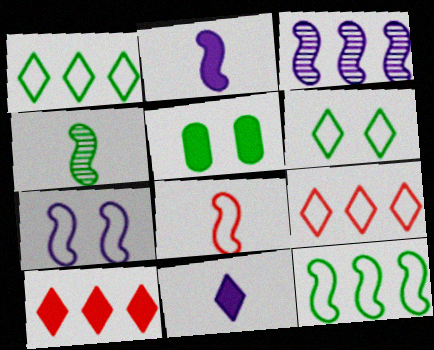[[1, 4, 5], 
[2, 3, 7], 
[2, 4, 8], 
[2, 5, 10], 
[7, 8, 12]]